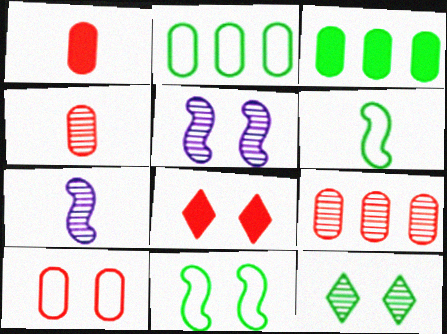[[1, 9, 10], 
[2, 7, 8], 
[3, 6, 12], 
[7, 9, 12]]